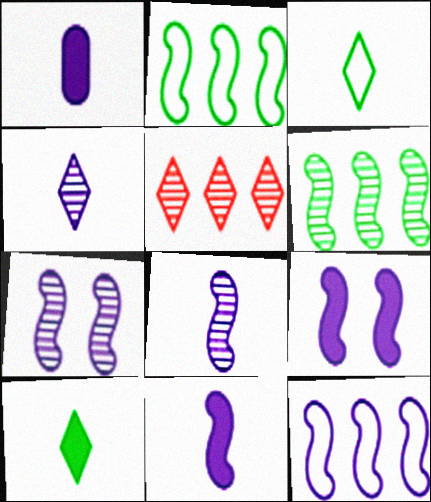[[7, 11, 12], 
[8, 9, 12]]